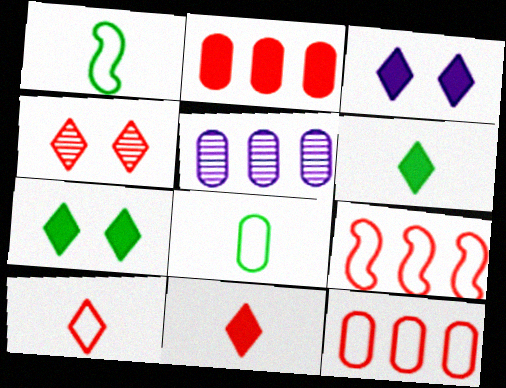[]